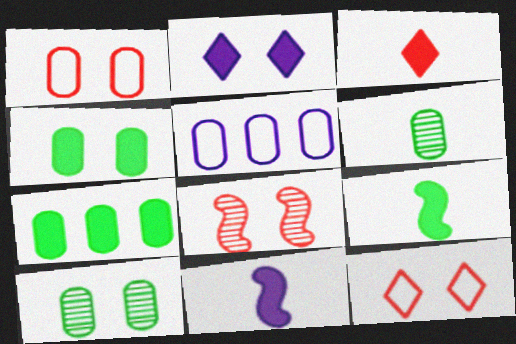[]